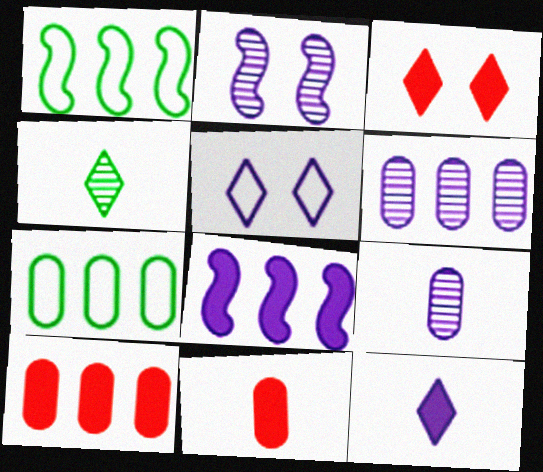[[1, 3, 9], 
[5, 8, 9], 
[6, 7, 10]]